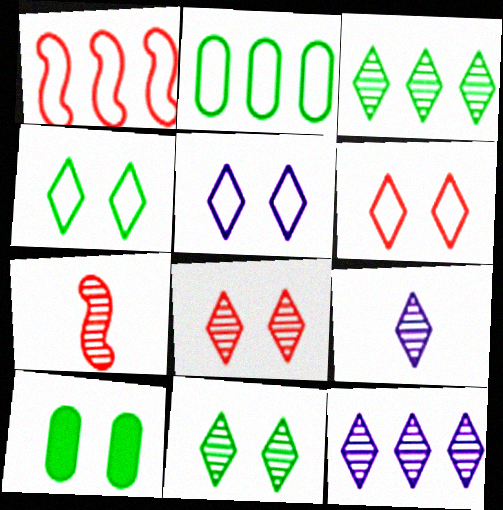[[1, 9, 10], 
[3, 8, 9], 
[4, 5, 6]]